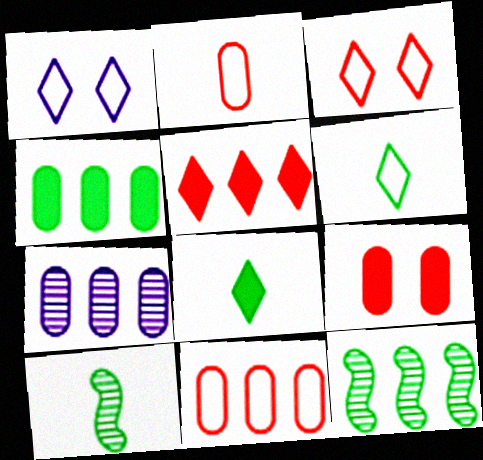[[4, 7, 11]]